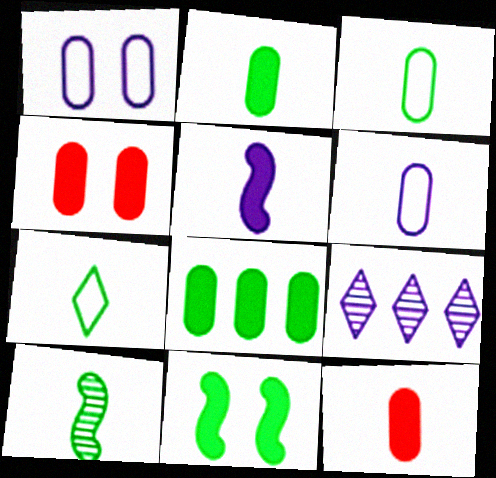[[1, 5, 9], 
[2, 7, 10]]